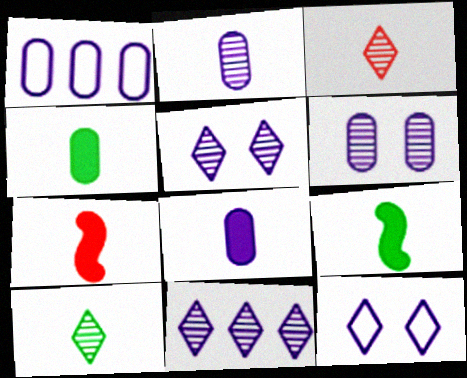[[1, 6, 8]]